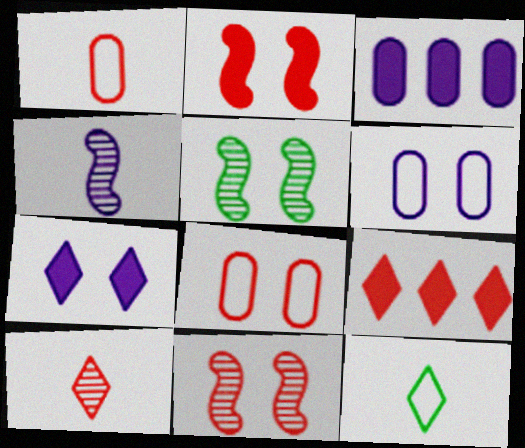[[1, 9, 11], 
[3, 11, 12], 
[5, 7, 8]]